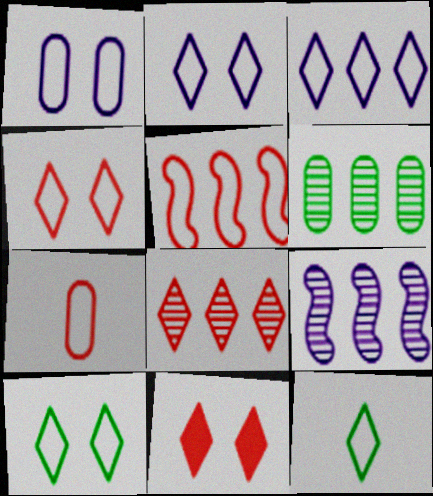[[1, 5, 12], 
[2, 4, 10], 
[3, 4, 12], 
[4, 5, 7], 
[6, 8, 9]]